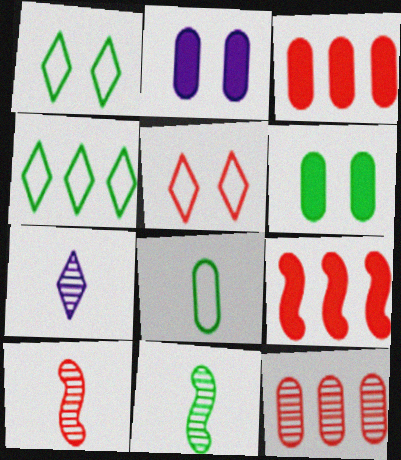[[2, 4, 10], 
[2, 8, 12], 
[3, 5, 10], 
[4, 6, 11]]